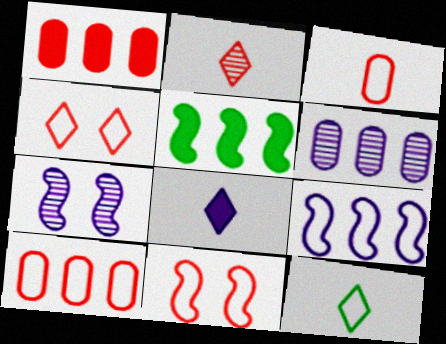[[1, 2, 11], 
[1, 7, 12], 
[2, 8, 12]]